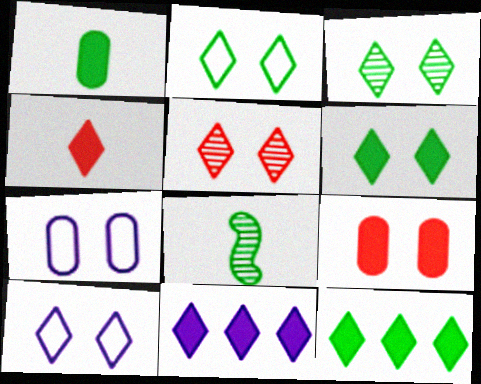[[2, 3, 6], 
[4, 6, 11], 
[5, 6, 10]]